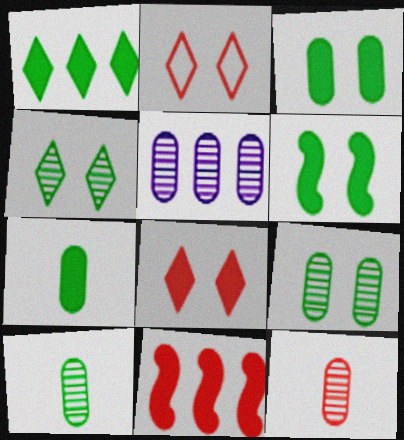[[1, 6, 7], 
[2, 11, 12], 
[5, 9, 12]]